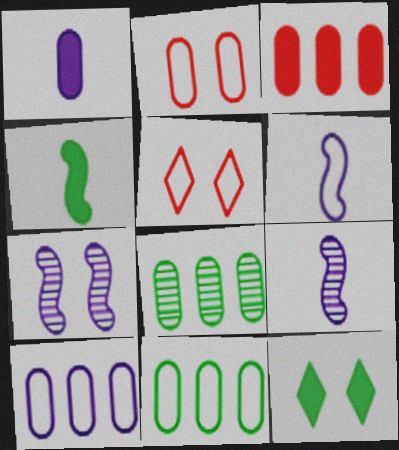[[1, 2, 8], 
[2, 7, 12], 
[3, 8, 10], 
[5, 6, 11]]